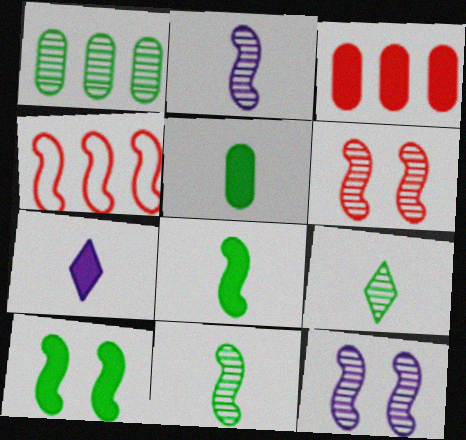[[2, 4, 10], 
[3, 7, 10], 
[4, 8, 12]]